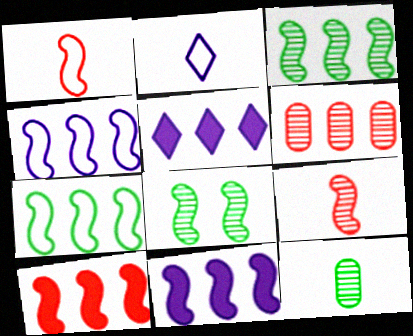[[1, 8, 11], 
[3, 4, 10], 
[5, 6, 7]]